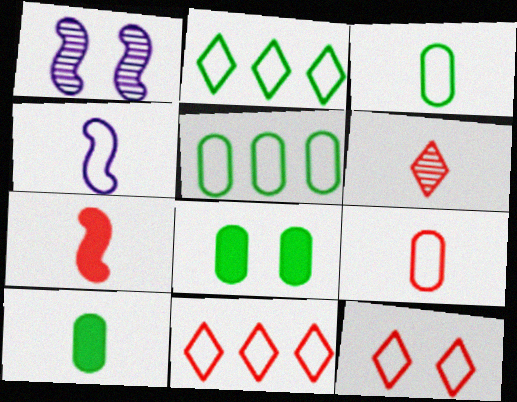[[1, 8, 12], 
[1, 10, 11], 
[4, 5, 12], 
[4, 6, 10], 
[6, 7, 9]]